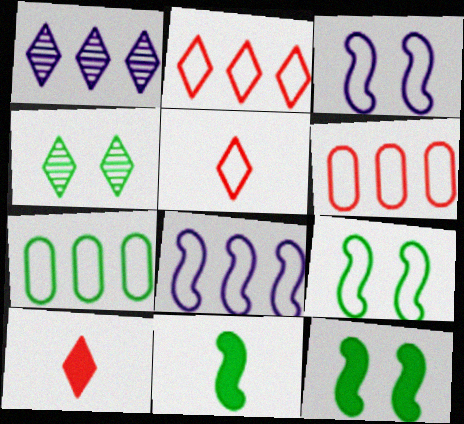[[2, 7, 8], 
[3, 5, 7], 
[4, 7, 11]]